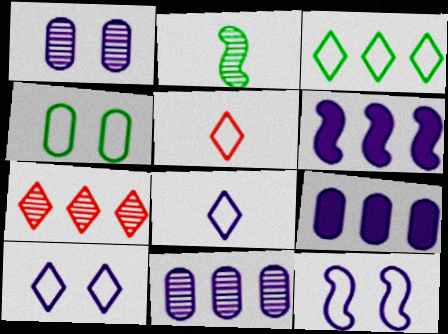[[1, 2, 7], 
[1, 6, 8], 
[3, 5, 10]]